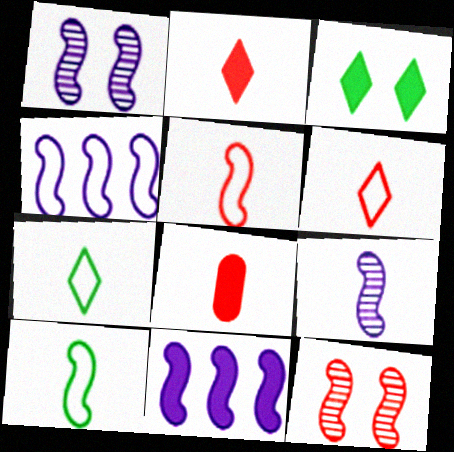[[3, 8, 11], 
[7, 8, 9], 
[10, 11, 12]]